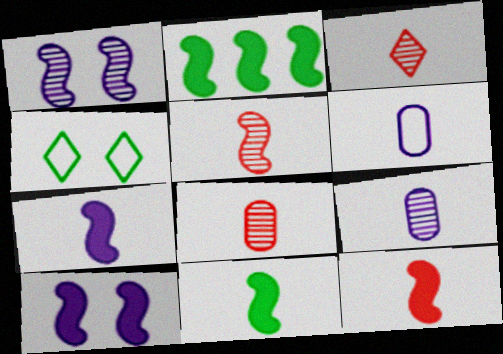[[2, 10, 12], 
[3, 5, 8], 
[3, 6, 11], 
[7, 11, 12]]